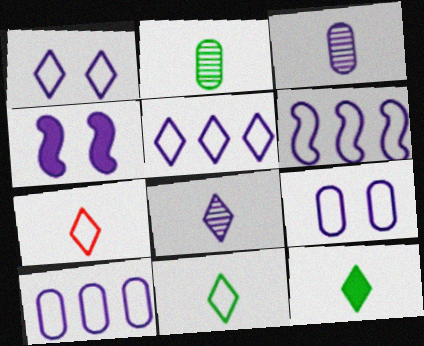[[3, 4, 5], 
[4, 8, 10], 
[5, 6, 10], 
[7, 8, 12]]